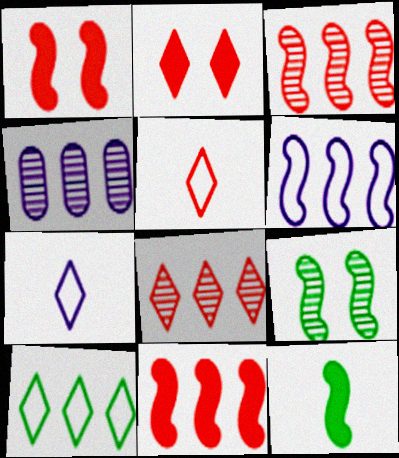[[2, 5, 8], 
[4, 10, 11]]